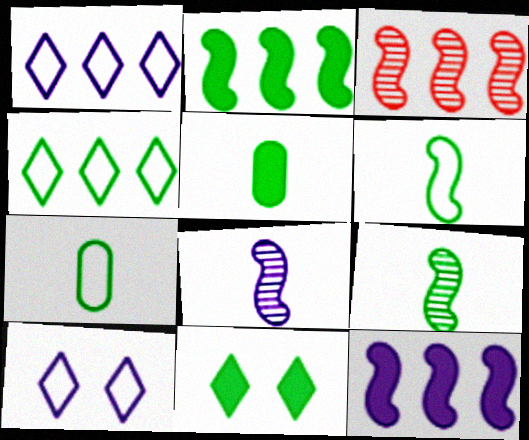[[2, 5, 11], 
[3, 5, 10]]